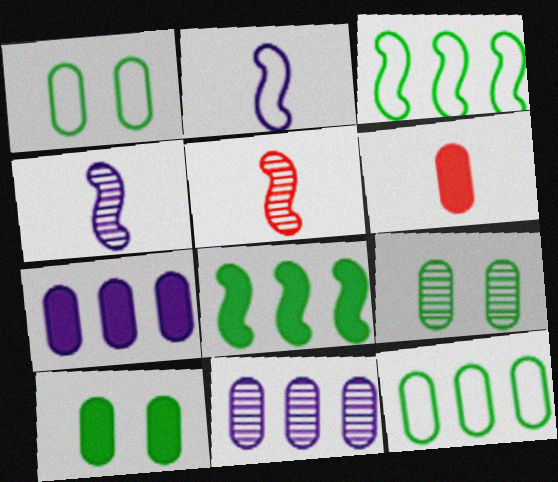[[1, 6, 11], 
[1, 9, 10], 
[6, 7, 10]]